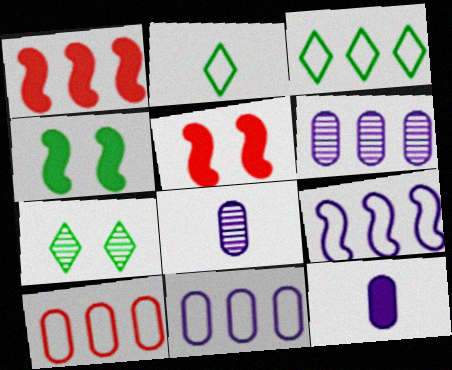[[1, 3, 6], 
[2, 5, 6], 
[3, 5, 8], 
[3, 9, 10]]